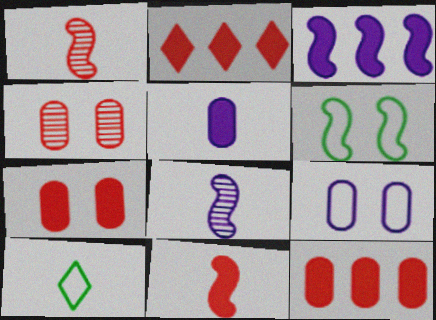[[1, 3, 6], 
[1, 5, 10], 
[2, 7, 11], 
[3, 4, 10]]